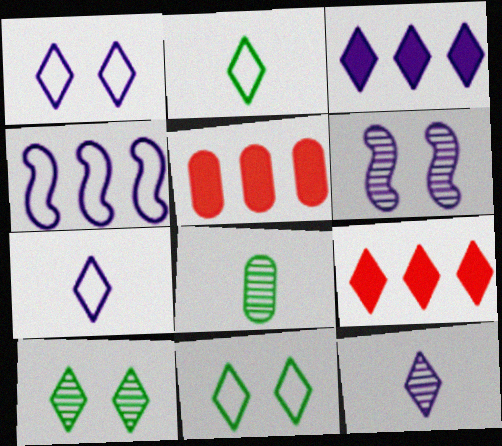[[1, 3, 12], 
[2, 5, 6], 
[7, 9, 10], 
[9, 11, 12]]